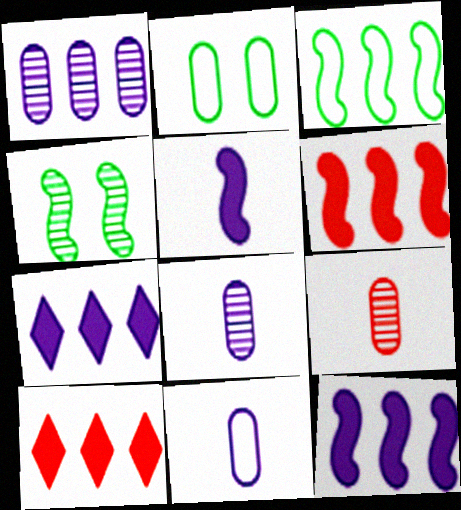[[1, 3, 10], 
[4, 10, 11]]